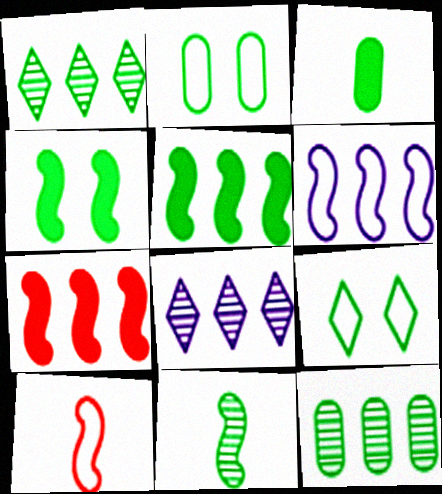[[2, 3, 12]]